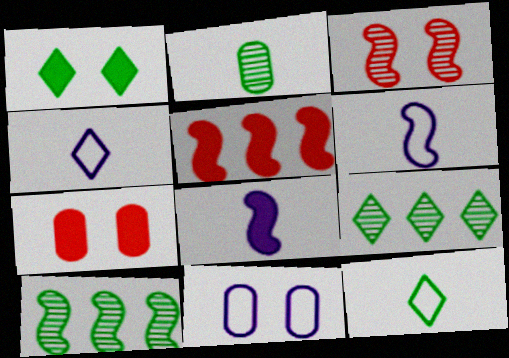[[1, 3, 11], 
[1, 9, 12], 
[4, 7, 10], 
[6, 7, 9]]